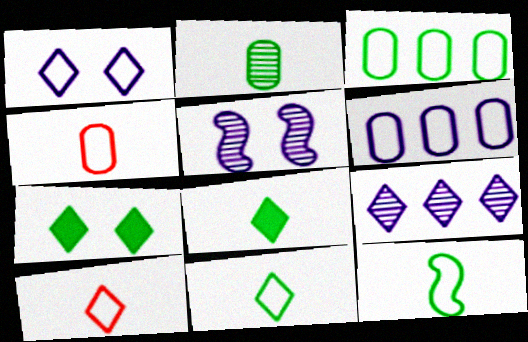[[2, 8, 12], 
[7, 9, 10]]